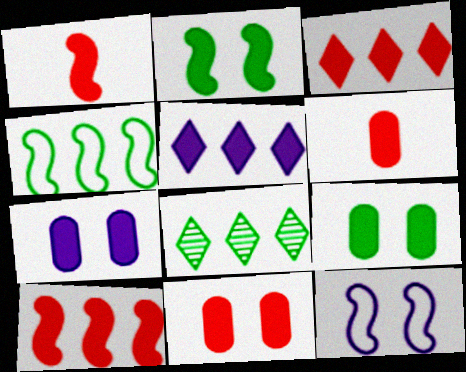[[1, 3, 11], 
[1, 5, 9], 
[2, 5, 6], 
[6, 8, 12], 
[7, 9, 11]]